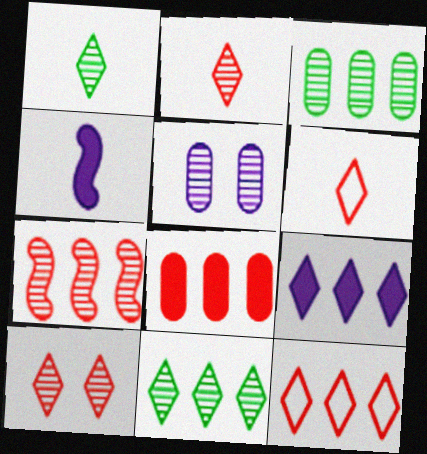[[1, 5, 7], 
[7, 8, 12], 
[9, 11, 12]]